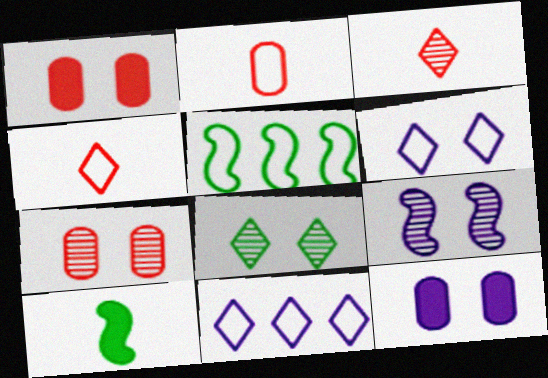[[2, 5, 6], 
[3, 5, 12], 
[6, 9, 12], 
[7, 8, 9], 
[7, 10, 11]]